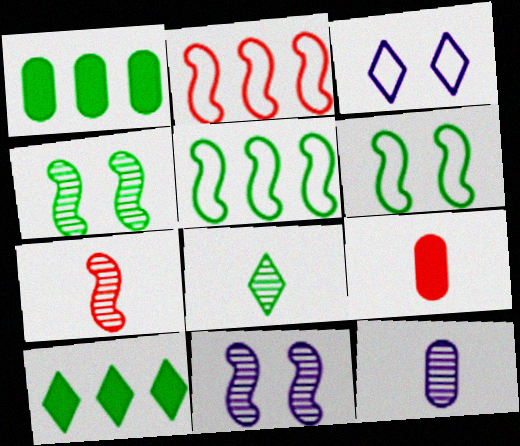[[1, 3, 7], 
[1, 6, 8], 
[7, 8, 12]]